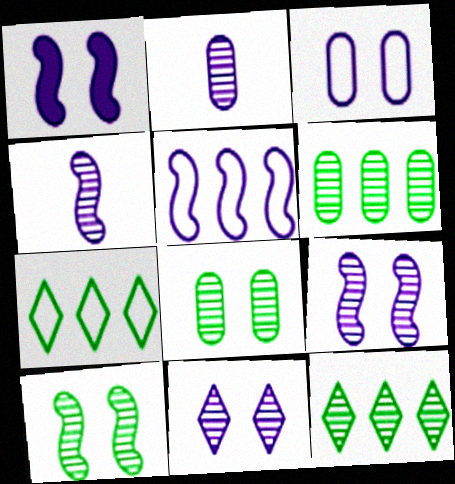[[1, 3, 11], 
[1, 4, 5]]